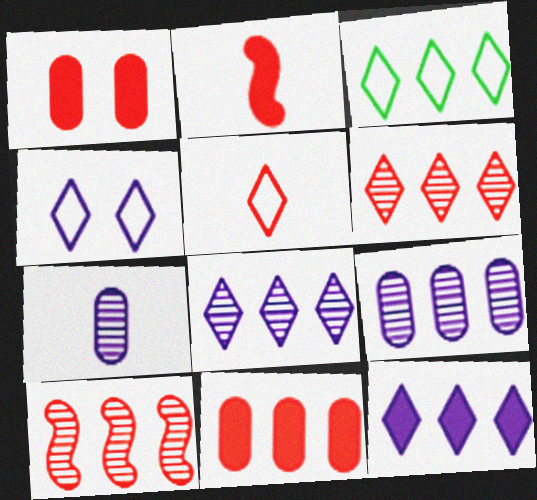[[1, 5, 10], 
[3, 4, 5], 
[3, 6, 12]]